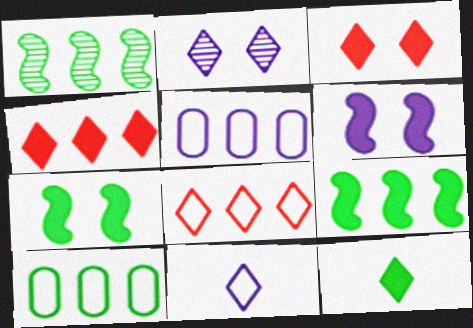[[1, 4, 5], 
[2, 8, 12]]